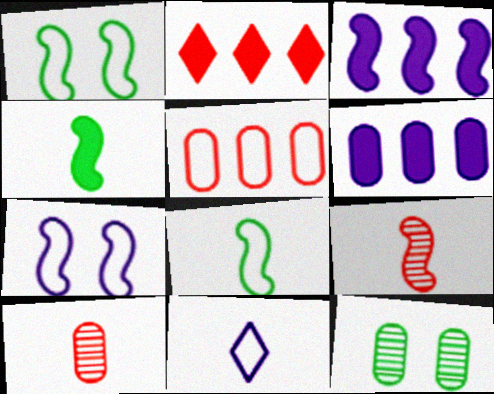[[1, 3, 9], 
[1, 5, 11], 
[4, 10, 11]]